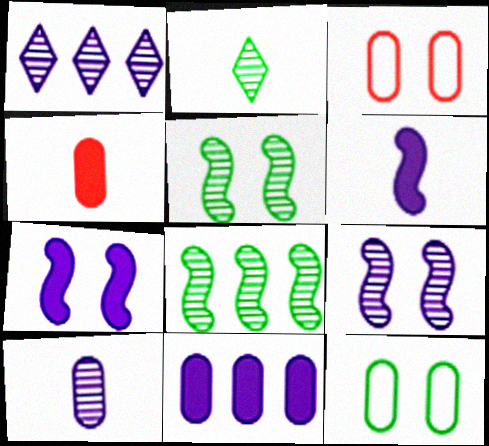[[1, 9, 10]]